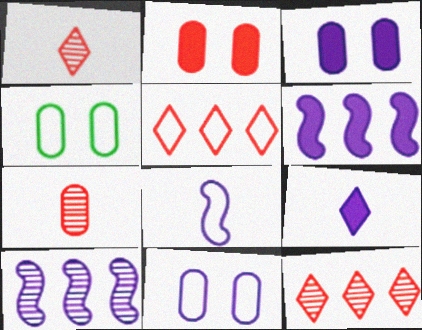[[1, 4, 6], 
[3, 6, 9], 
[4, 5, 8], 
[9, 10, 11]]